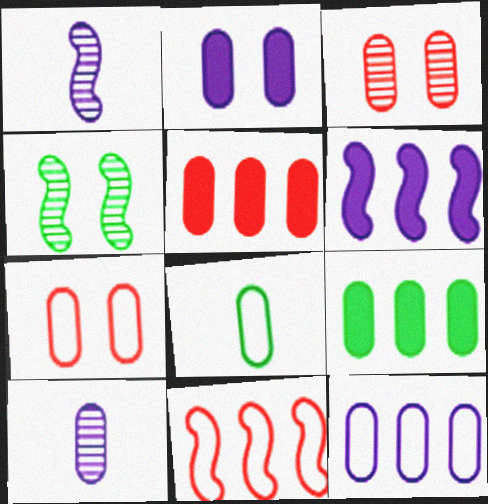[[2, 10, 12], 
[7, 8, 12], 
[7, 9, 10]]